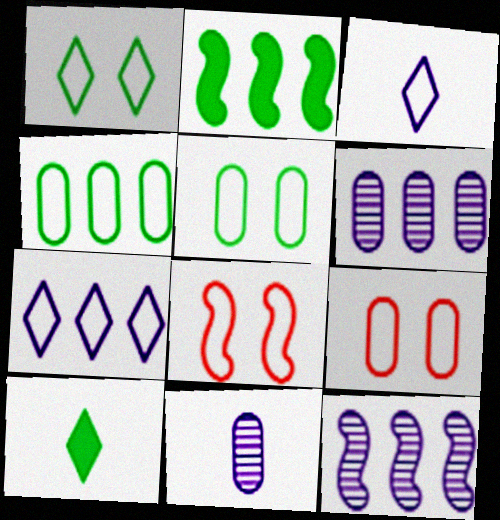[[3, 4, 8], 
[6, 8, 10], 
[9, 10, 12]]